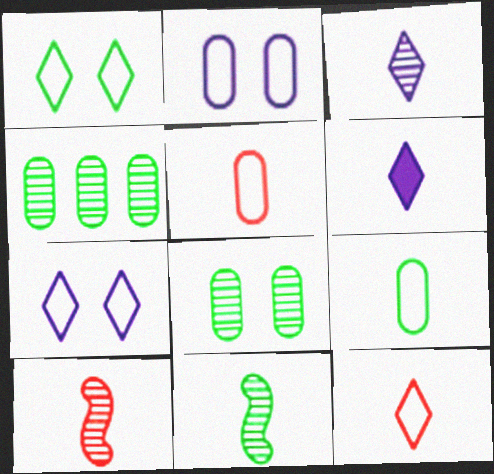[[5, 6, 11], 
[6, 9, 10]]